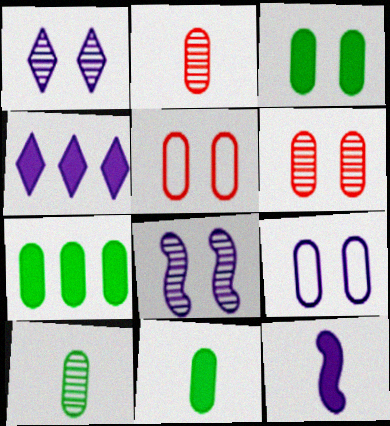[[2, 7, 9], 
[3, 6, 9], 
[3, 7, 11]]